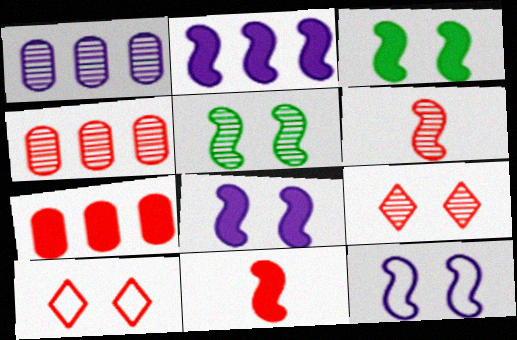[[2, 3, 11], 
[4, 6, 9], 
[4, 10, 11], 
[6, 7, 10]]